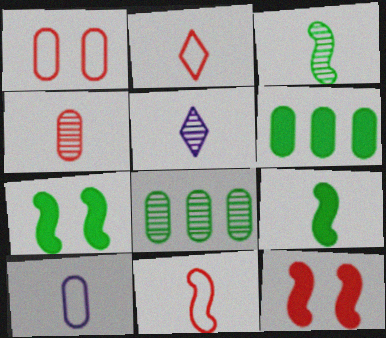[[3, 4, 5]]